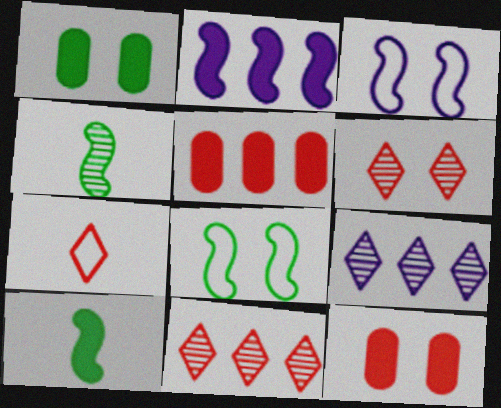[[1, 3, 6]]